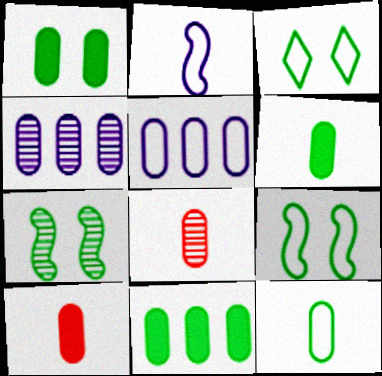[[1, 3, 7], 
[1, 5, 8], 
[1, 6, 11]]